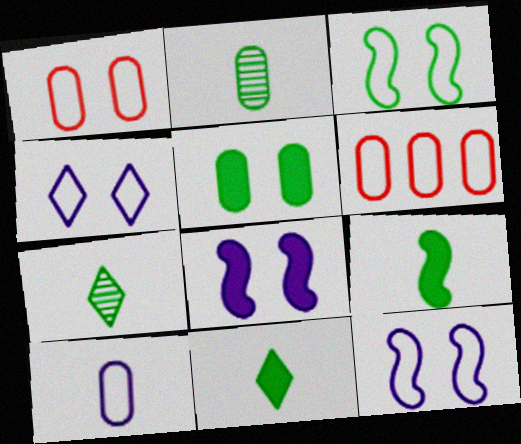[[1, 3, 4], 
[6, 7, 8]]